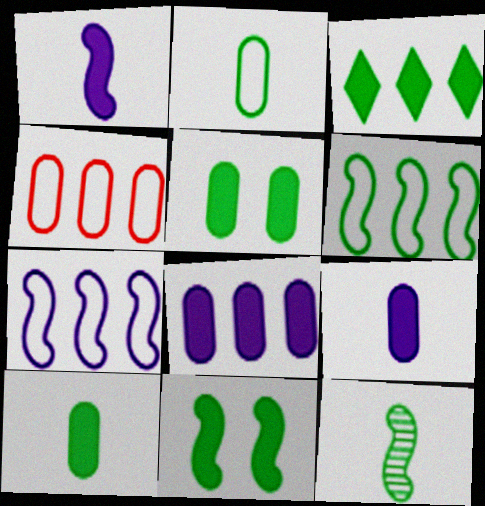[[3, 10, 11], 
[6, 11, 12]]